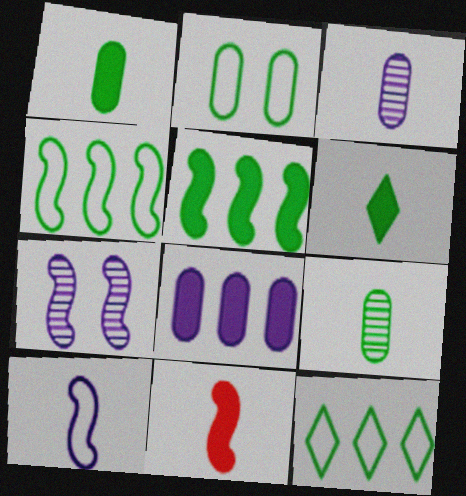[[4, 7, 11]]